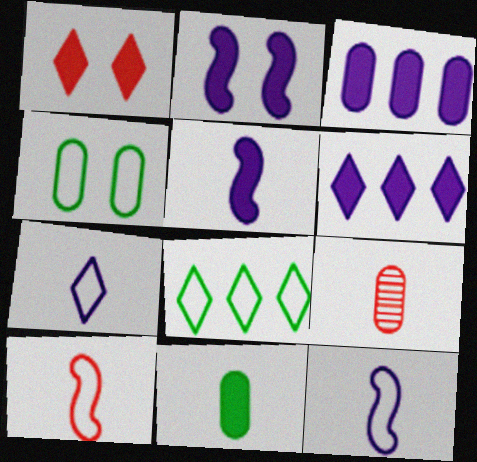[[2, 8, 9], 
[3, 4, 9]]